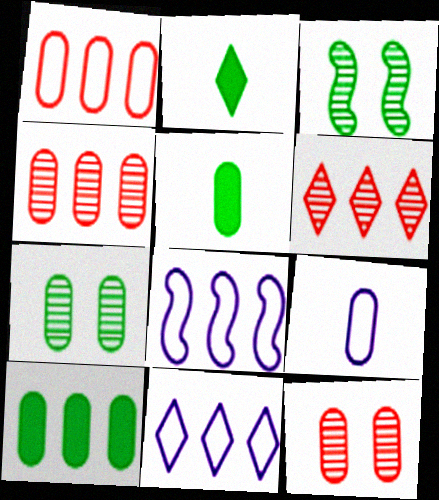[[2, 8, 12], 
[6, 8, 10], 
[9, 10, 12]]